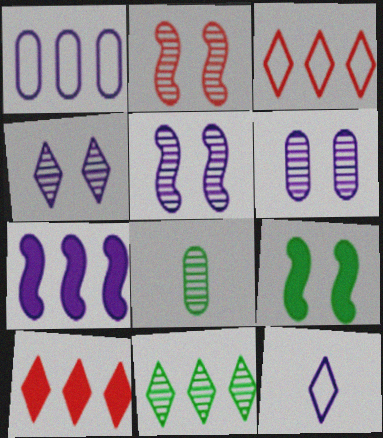[[4, 5, 6], 
[6, 7, 12]]